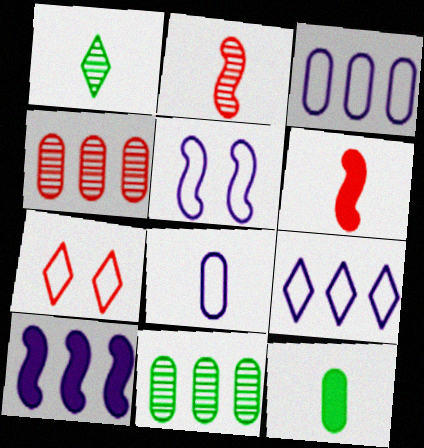[[1, 6, 8], 
[4, 6, 7], 
[5, 8, 9]]